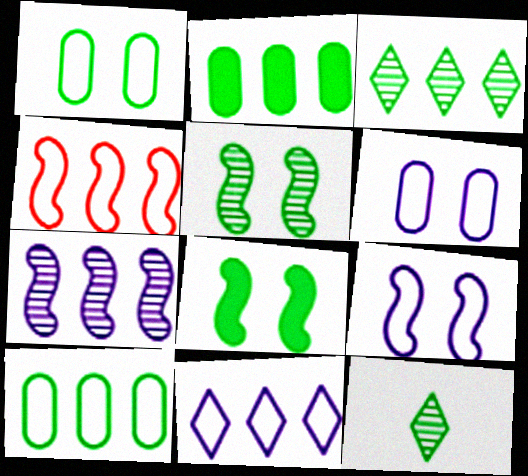[[4, 10, 11], 
[8, 10, 12]]